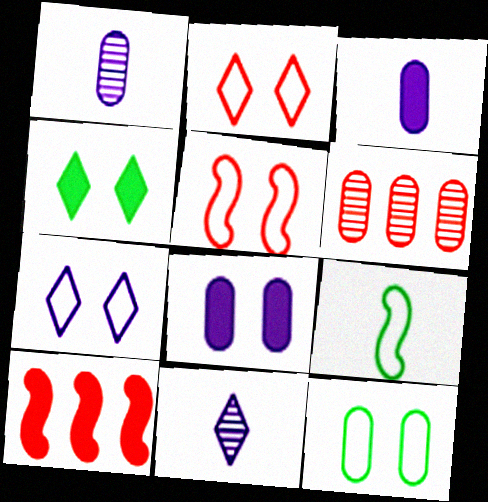[[3, 4, 10], 
[3, 6, 12], 
[5, 7, 12], 
[10, 11, 12]]